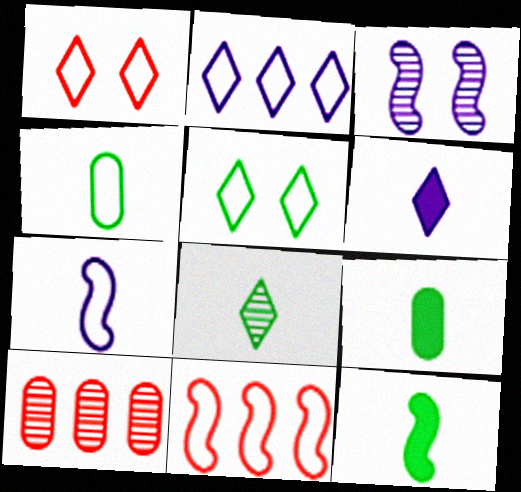[[3, 8, 10], 
[3, 11, 12], 
[4, 8, 12]]